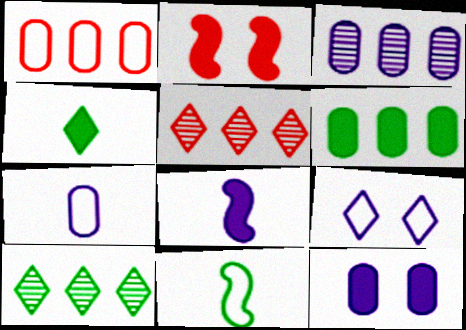[[1, 3, 6], 
[1, 9, 11], 
[2, 7, 10], 
[3, 7, 12], 
[3, 8, 9], 
[4, 5, 9], 
[5, 11, 12]]